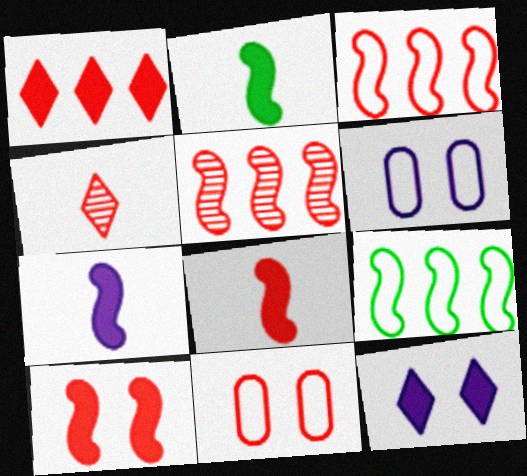[[2, 7, 8]]